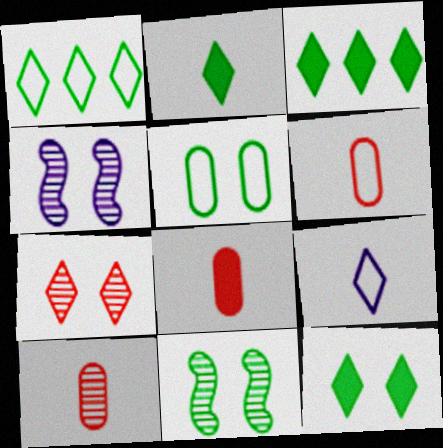[[1, 4, 8], 
[2, 3, 12], 
[3, 4, 6], 
[3, 7, 9], 
[5, 11, 12], 
[6, 8, 10]]